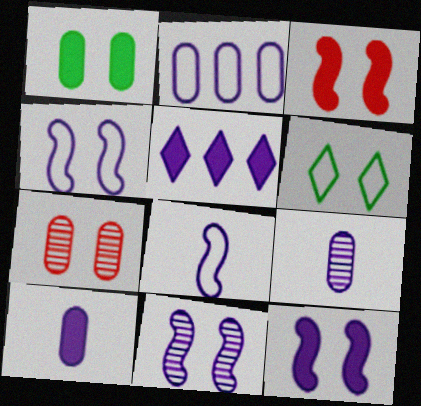[[4, 5, 9], 
[4, 11, 12], 
[5, 10, 12], 
[6, 7, 12]]